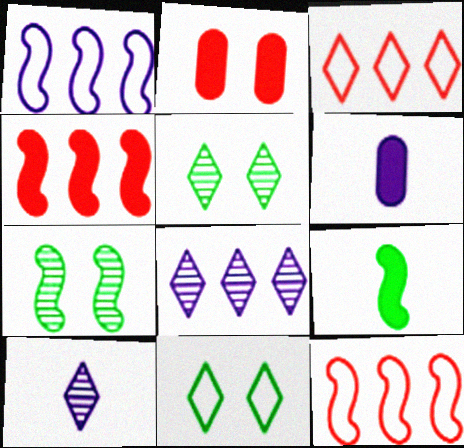[[3, 6, 7], 
[5, 6, 12]]